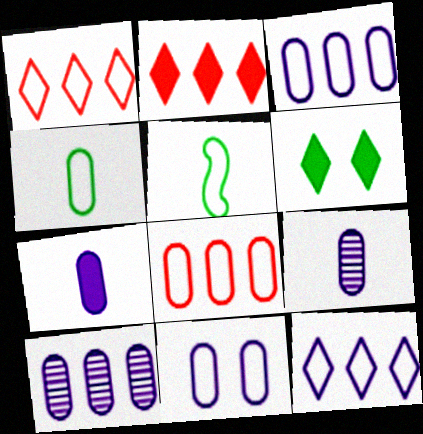[[1, 5, 11], 
[4, 8, 11], 
[7, 10, 11]]